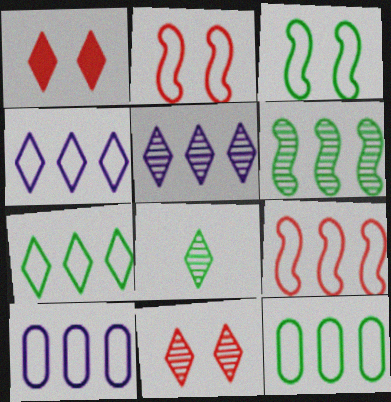[[1, 4, 8], 
[4, 9, 12], 
[5, 8, 11], 
[7, 9, 10]]